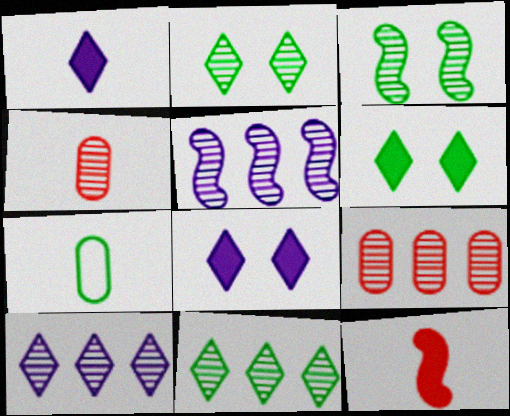[[2, 4, 5], 
[3, 4, 10], 
[5, 9, 11]]